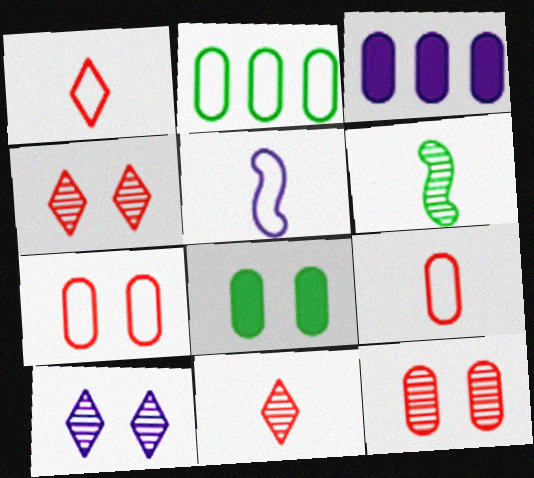[[3, 5, 10]]